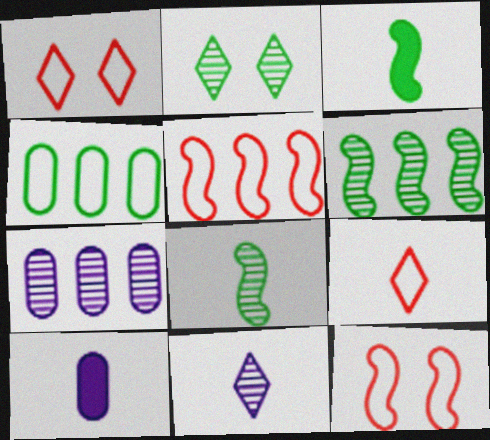[[1, 3, 7], 
[1, 6, 10], 
[2, 3, 4], 
[2, 5, 10], 
[8, 9, 10]]